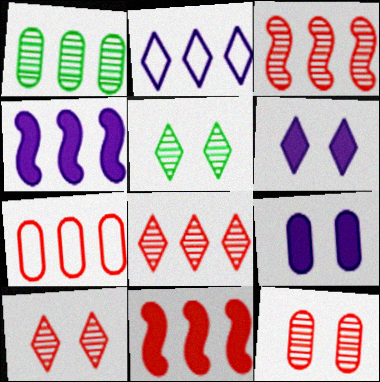[[1, 2, 11], 
[7, 8, 11]]